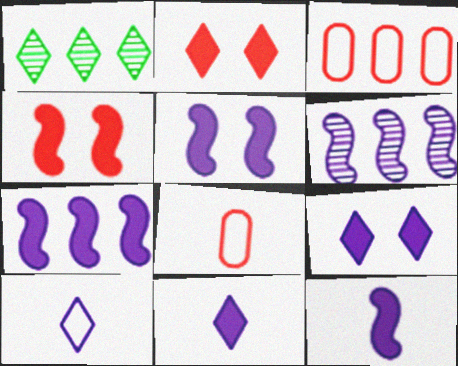[[1, 2, 10], 
[1, 3, 7], 
[1, 5, 8], 
[5, 7, 12]]